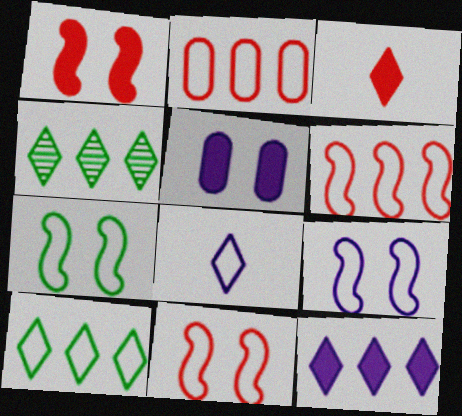[[2, 7, 8], 
[7, 9, 11]]